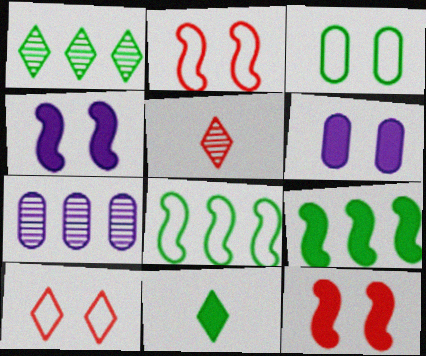[[2, 7, 11], 
[5, 6, 8]]